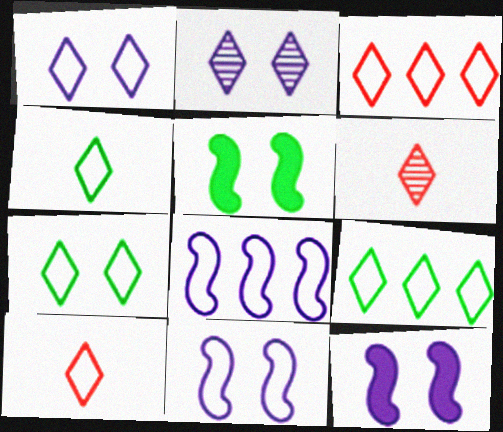[[1, 3, 4], 
[1, 9, 10], 
[4, 7, 9]]